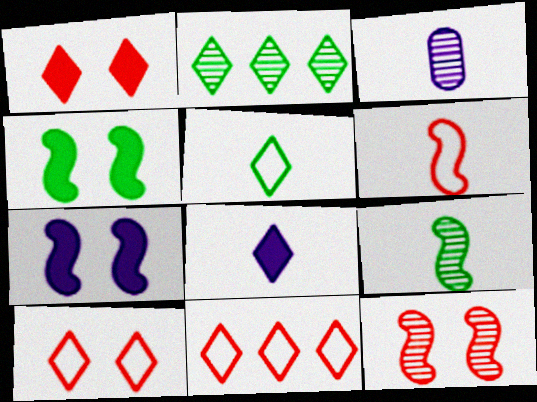[[2, 3, 12], 
[2, 8, 10], 
[3, 4, 11]]